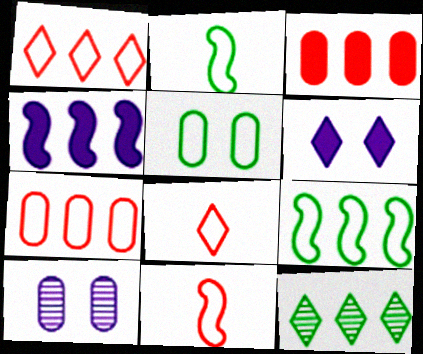[[4, 7, 12], 
[6, 8, 12]]